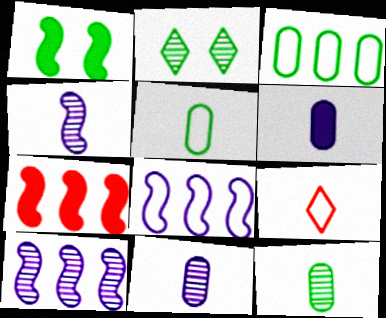[]